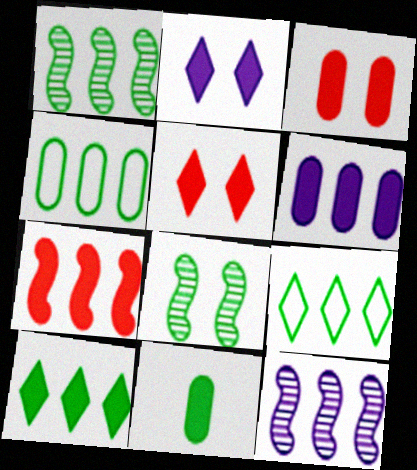[[1, 4, 10], 
[2, 7, 11], 
[3, 6, 11], 
[6, 7, 10], 
[8, 9, 11]]